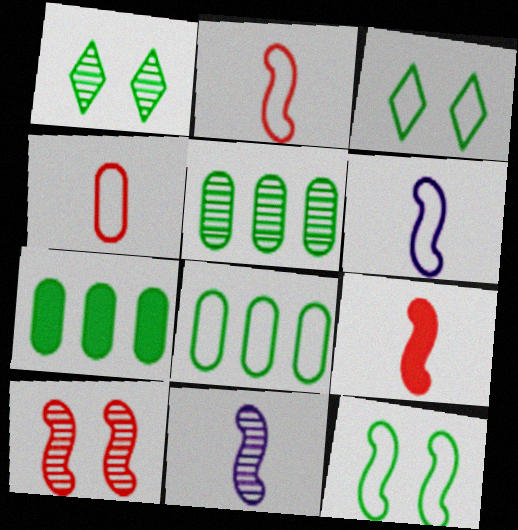[[5, 7, 8]]